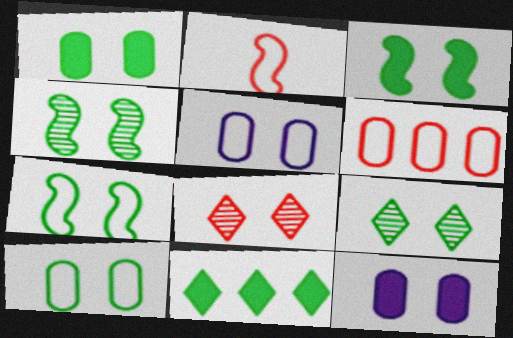[[1, 7, 9], 
[3, 4, 7], 
[3, 5, 8], 
[3, 9, 10], 
[7, 8, 12]]